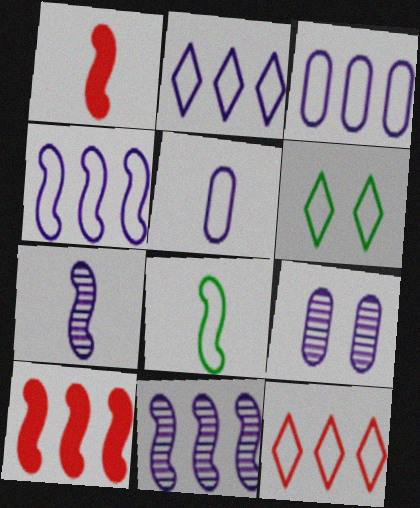[[1, 7, 8], 
[2, 3, 4]]